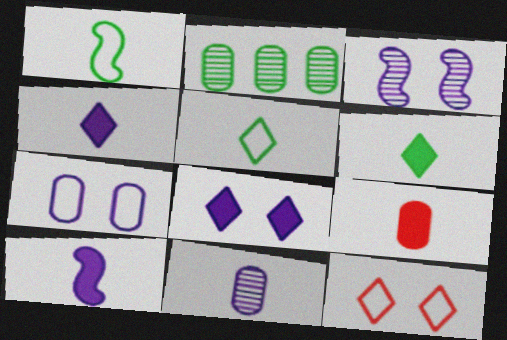[[2, 7, 9], 
[2, 10, 12], 
[3, 7, 8], 
[6, 9, 10]]